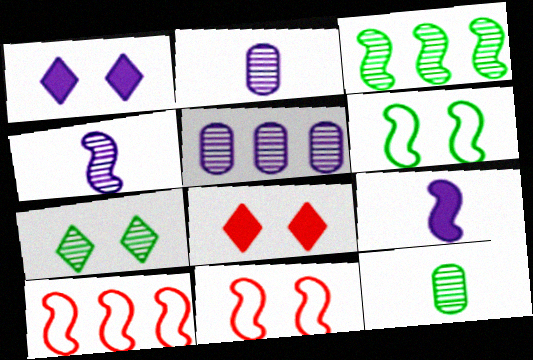[[1, 10, 12], 
[3, 7, 12], 
[3, 9, 11]]